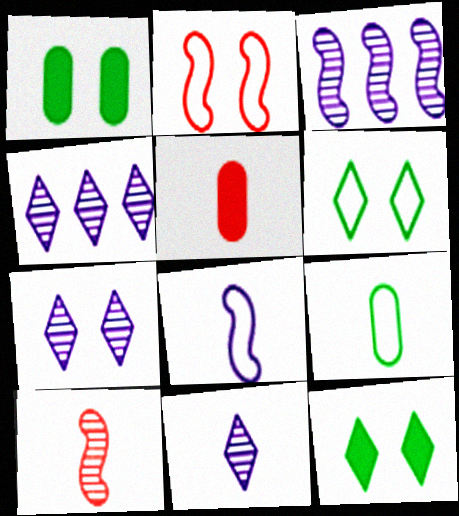[[1, 2, 7], 
[3, 5, 6], 
[4, 7, 11]]